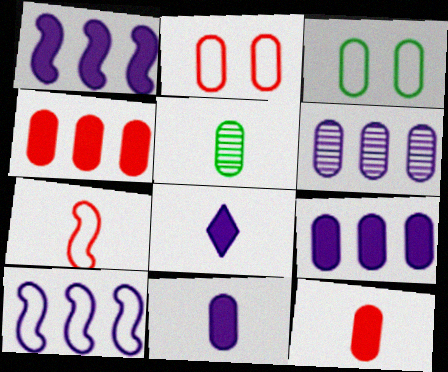[[2, 5, 9], 
[3, 6, 12], 
[5, 7, 8]]